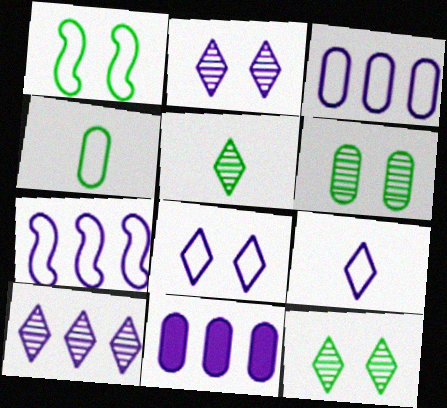[[7, 10, 11]]